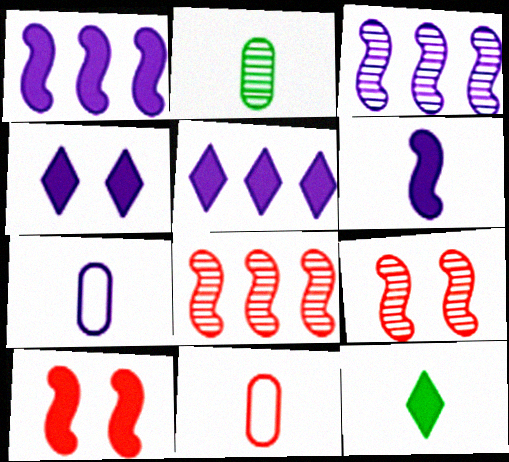[[3, 4, 7]]